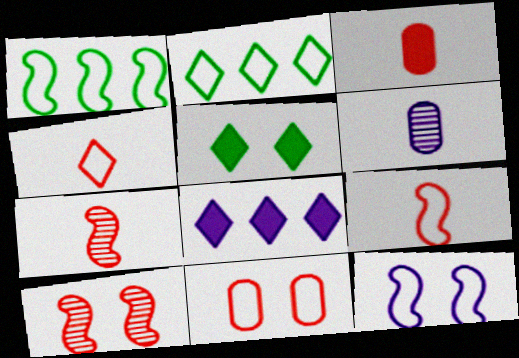[[1, 9, 12], 
[3, 4, 7], 
[6, 8, 12]]